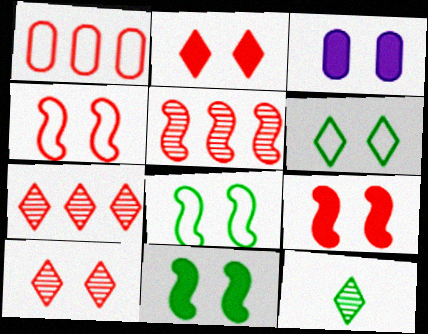[[2, 3, 11], 
[3, 8, 10]]